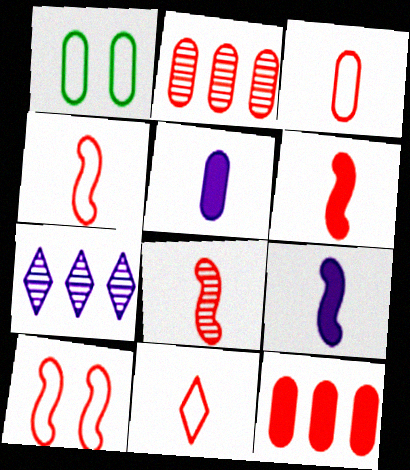[[1, 2, 5], 
[1, 6, 7], 
[3, 4, 11], 
[4, 6, 8]]